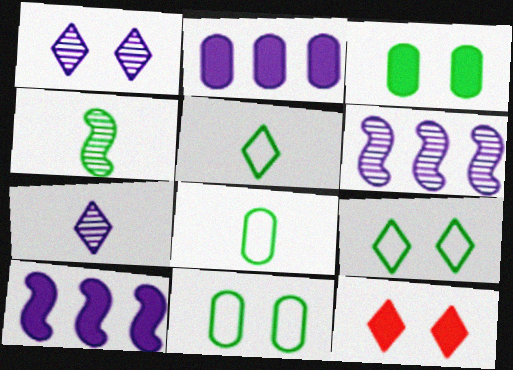[[1, 9, 12], 
[6, 8, 12]]